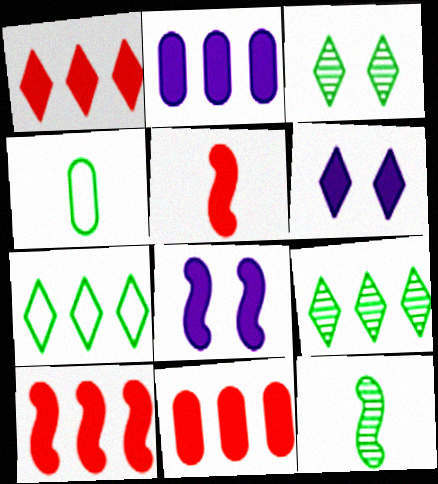[[1, 10, 11]]